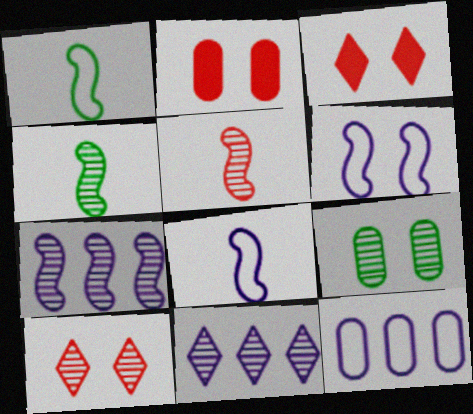[[1, 2, 11], 
[3, 4, 12], 
[3, 6, 9], 
[5, 9, 11]]